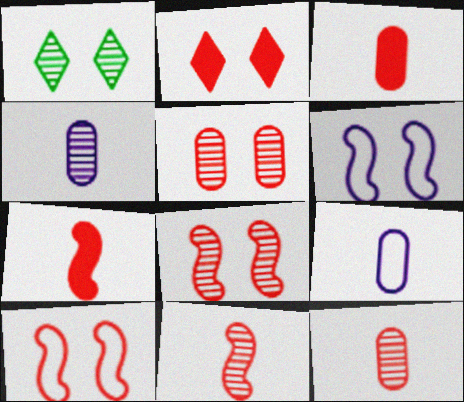[[2, 5, 10]]